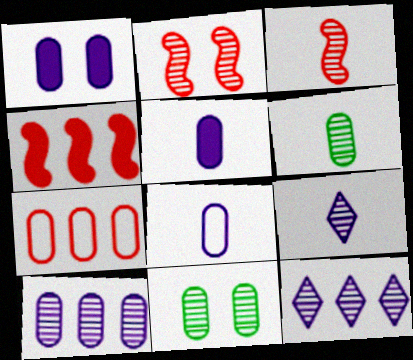[[1, 6, 7], 
[1, 8, 10], 
[2, 6, 12], 
[3, 6, 9], 
[3, 11, 12], 
[5, 7, 11]]